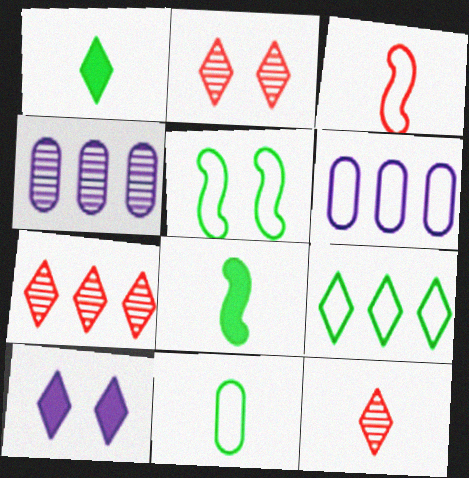[[2, 6, 8], 
[2, 7, 12], 
[5, 9, 11], 
[9, 10, 12]]